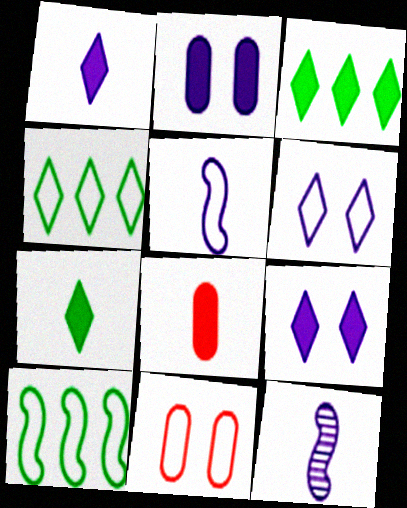[[3, 11, 12], 
[4, 5, 11]]